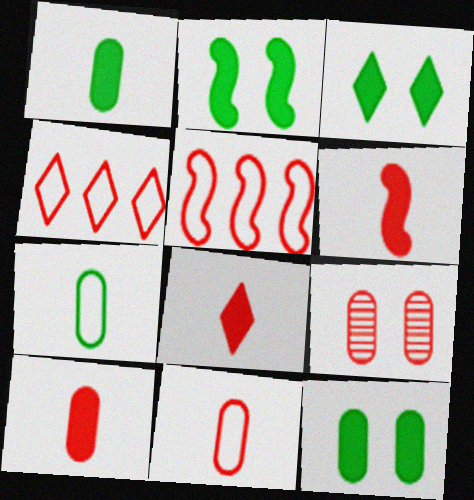[[2, 3, 12], 
[4, 6, 9], 
[5, 8, 9], 
[6, 8, 10]]